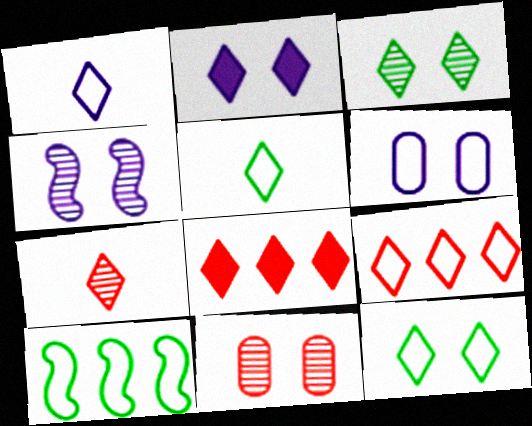[[1, 3, 8], 
[1, 9, 12], 
[2, 4, 6], 
[3, 4, 11]]